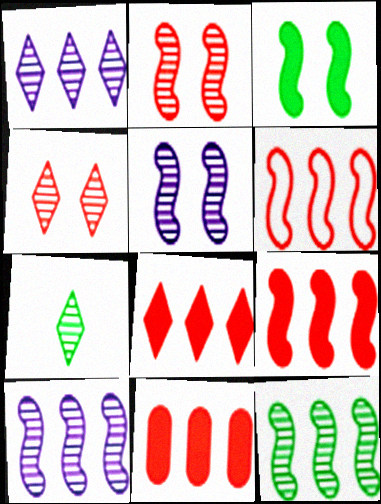[[1, 4, 7], 
[8, 9, 11]]